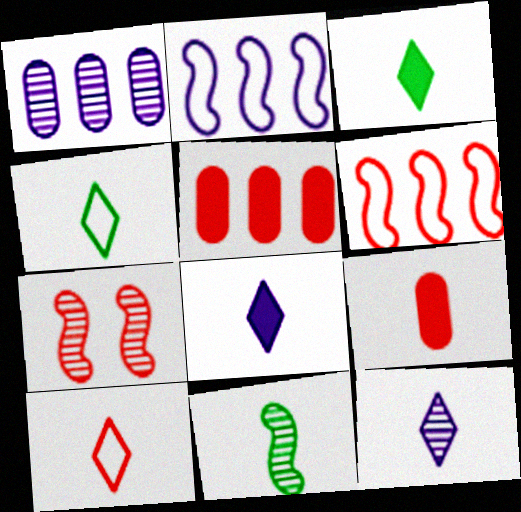[[3, 10, 12], 
[5, 7, 10]]